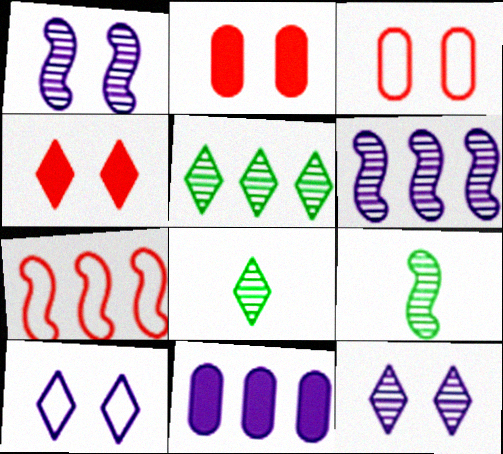[[5, 7, 11]]